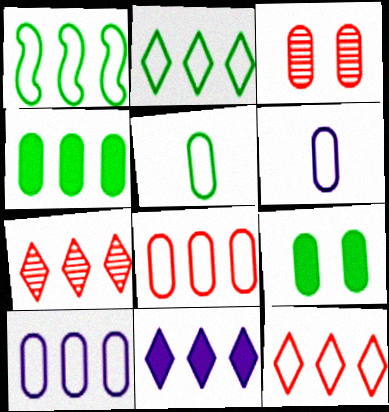[[1, 10, 12], 
[2, 7, 11], 
[3, 4, 6]]